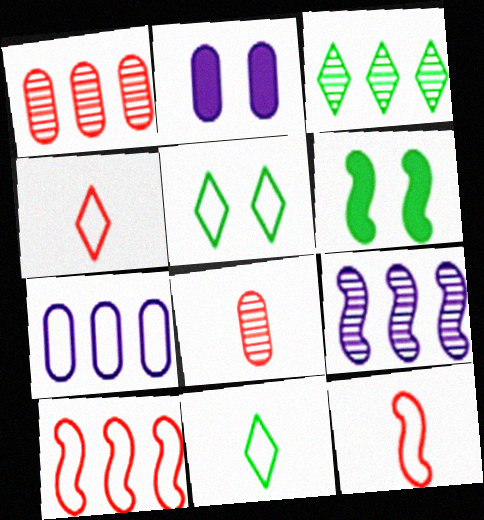[[1, 3, 9], 
[2, 3, 12], 
[5, 7, 12], 
[6, 9, 12]]